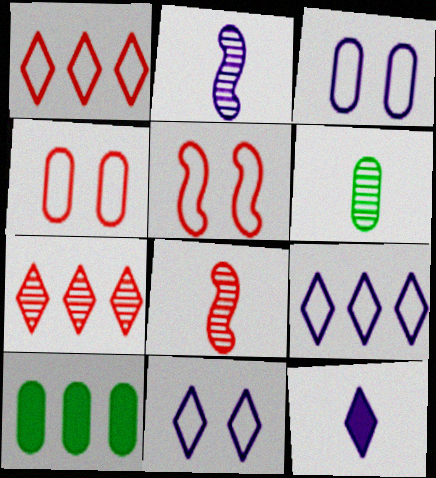[[8, 10, 11]]